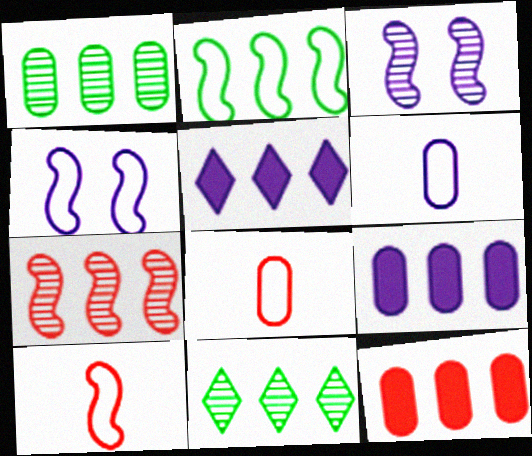[[2, 4, 10], 
[3, 5, 6]]